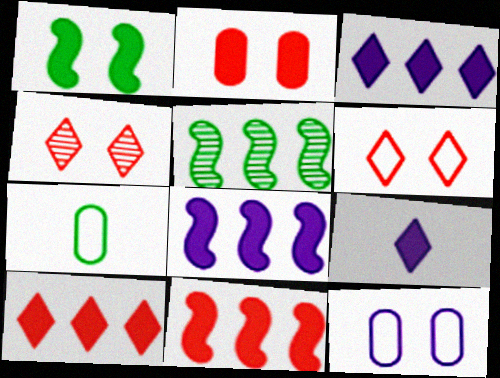[[1, 4, 12], 
[4, 7, 8]]